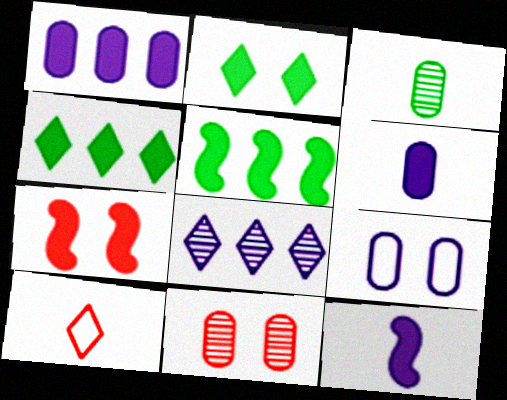[[2, 8, 10], 
[3, 10, 12], 
[4, 6, 7], 
[5, 7, 12], 
[8, 9, 12]]